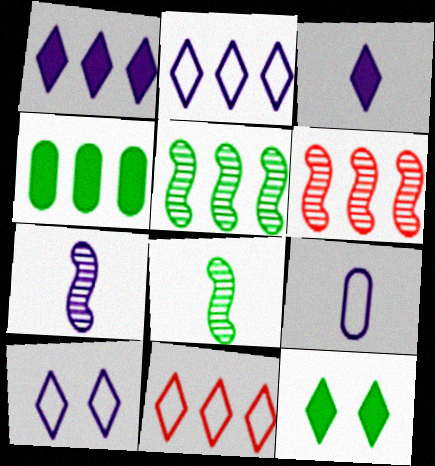[[2, 4, 6], 
[3, 7, 9], 
[6, 9, 12]]